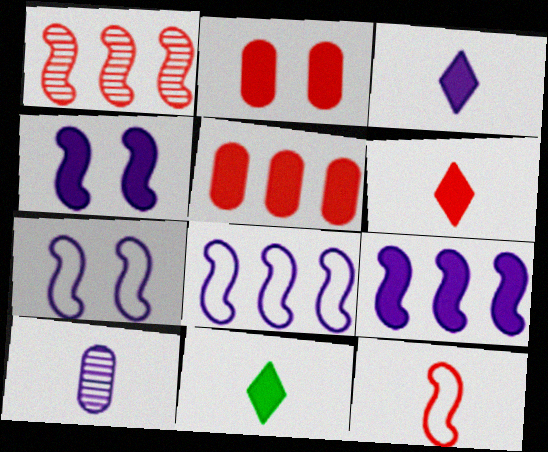[[2, 9, 11], 
[3, 6, 11], 
[4, 5, 11], 
[10, 11, 12]]